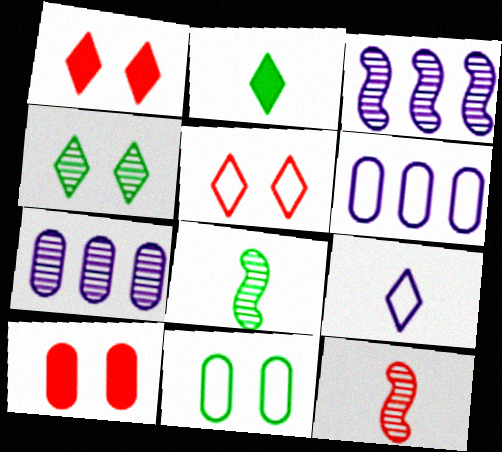[[1, 6, 8], 
[4, 7, 12]]